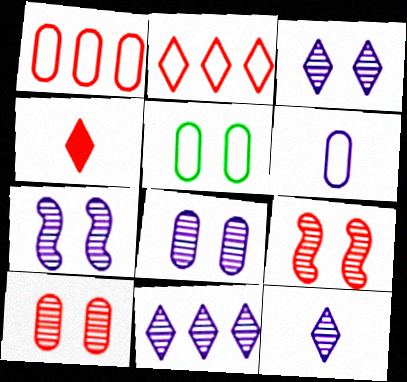[[1, 4, 9], 
[1, 5, 6], 
[3, 7, 8], 
[3, 11, 12]]